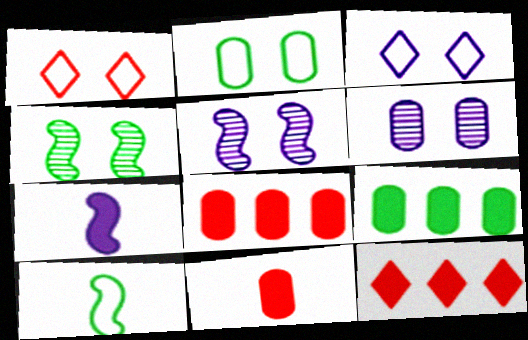[[6, 10, 12]]